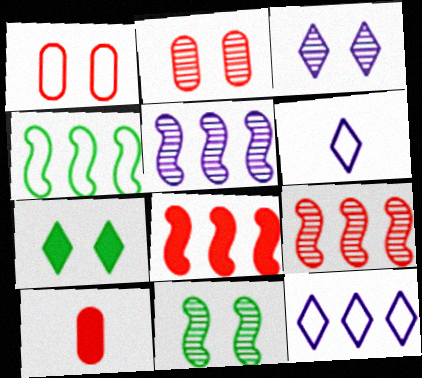[[1, 4, 6], 
[2, 3, 11], 
[3, 4, 10], 
[4, 5, 8], 
[10, 11, 12]]